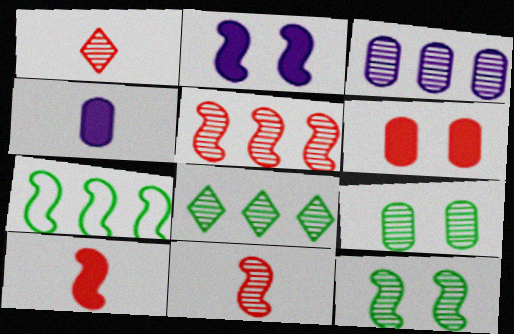[[1, 3, 12], 
[2, 7, 11], 
[3, 5, 8]]